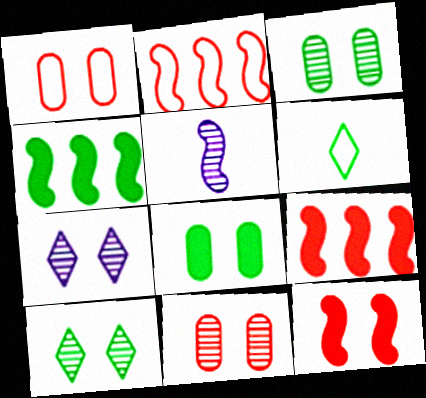[[3, 4, 6]]